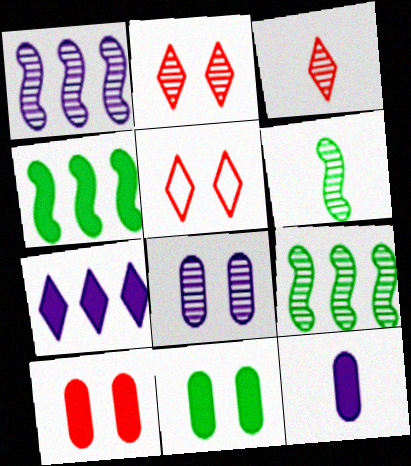[[3, 8, 9], 
[5, 9, 12]]